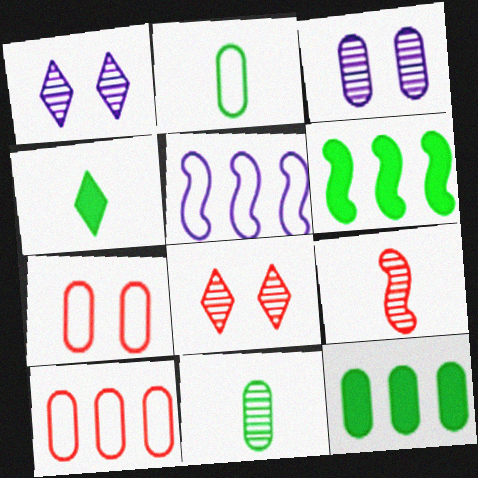[]